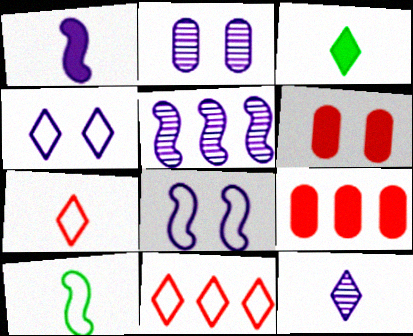[[1, 5, 8], 
[2, 5, 12], 
[3, 7, 12]]